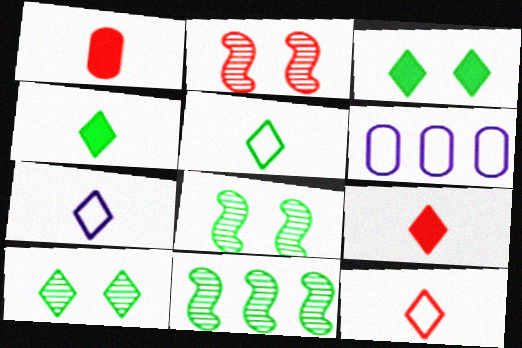[[2, 4, 6], 
[5, 7, 12], 
[6, 8, 9]]